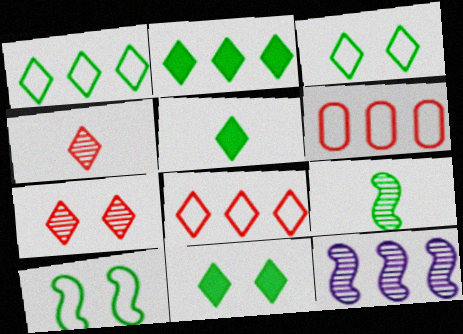[[2, 5, 11], 
[2, 6, 12]]